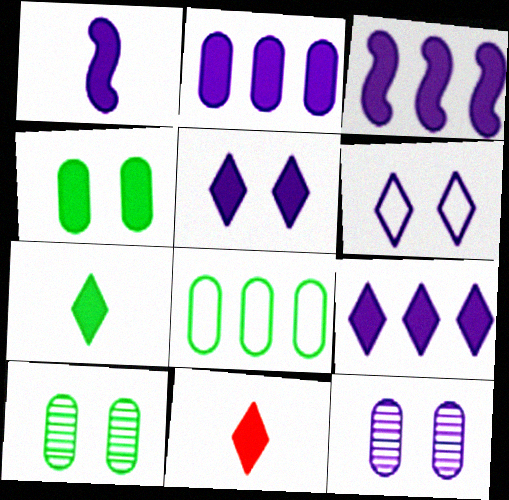[[1, 2, 5], 
[2, 3, 9], 
[3, 4, 11]]